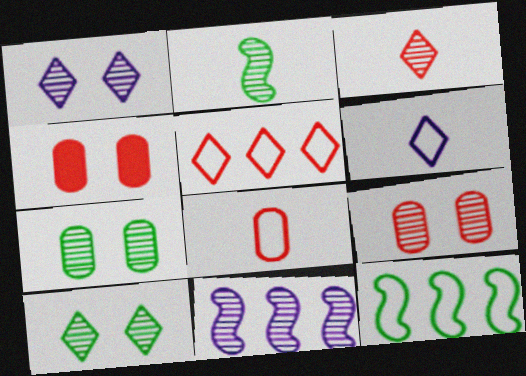[[3, 7, 11]]